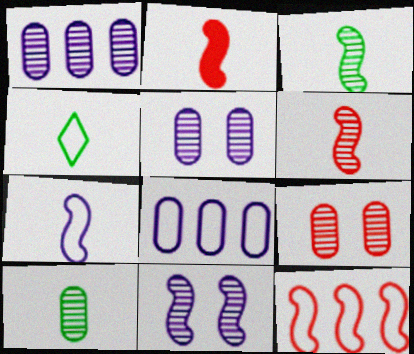[[1, 9, 10], 
[2, 3, 7]]